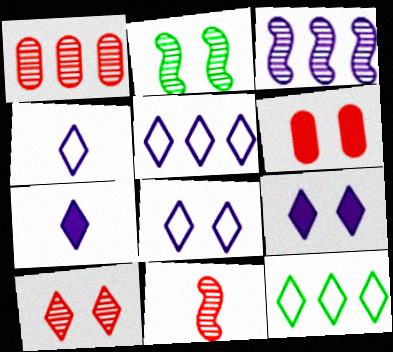[[1, 10, 11], 
[2, 3, 11], 
[2, 6, 8], 
[4, 5, 8], 
[7, 10, 12]]